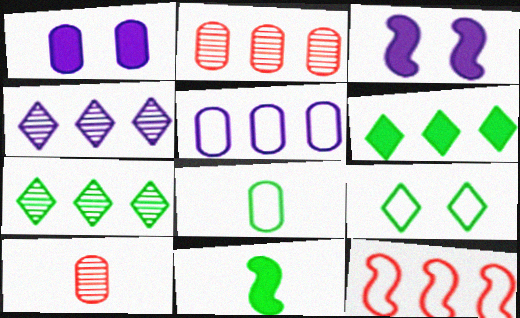[[1, 2, 8]]